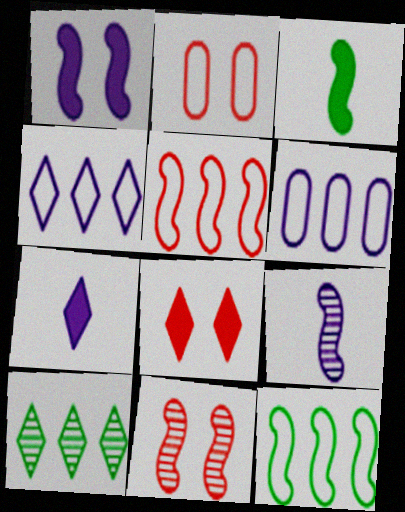[[2, 8, 11]]